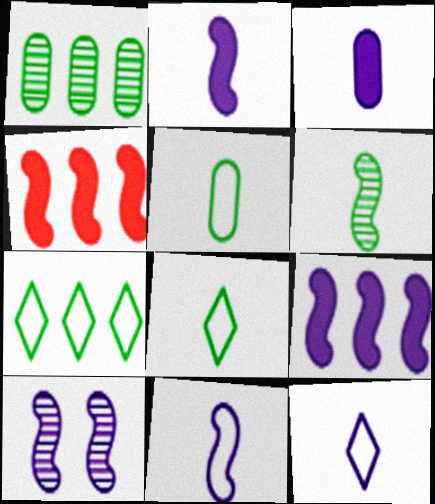[[9, 10, 11]]